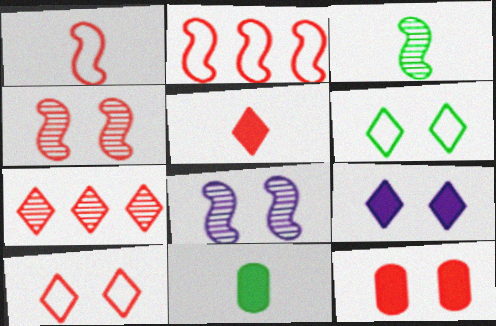[[1, 7, 12], 
[4, 10, 12], 
[5, 7, 10], 
[6, 8, 12]]